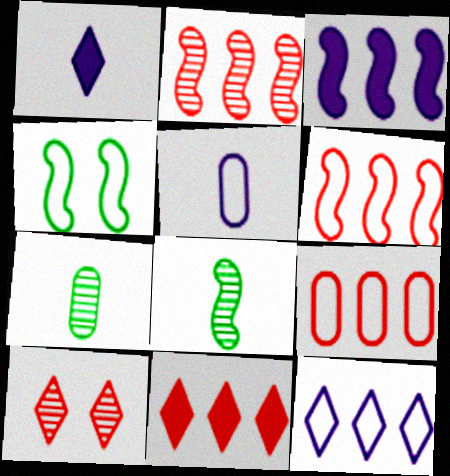[[2, 9, 11]]